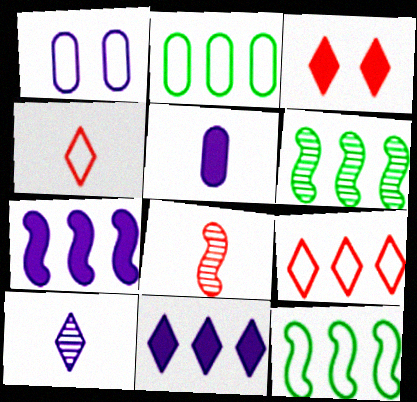[[1, 4, 12], 
[1, 7, 10]]